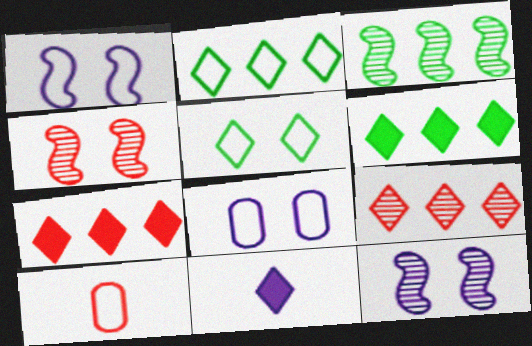[[1, 2, 10], 
[4, 7, 10], 
[5, 9, 11], 
[6, 10, 12]]